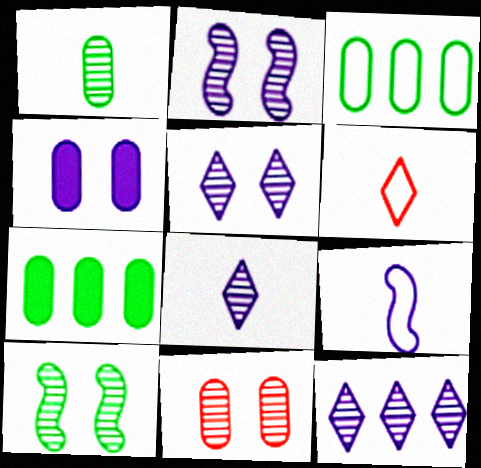[[2, 6, 7], 
[4, 9, 12], 
[5, 8, 12], 
[5, 10, 11]]